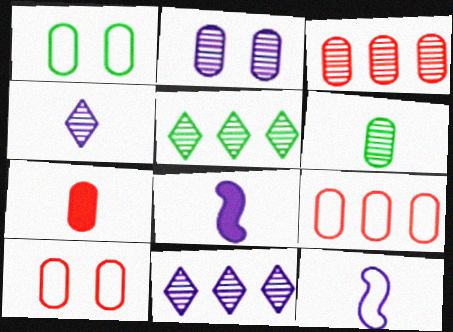[[2, 3, 6], 
[3, 7, 10], 
[5, 8, 10]]